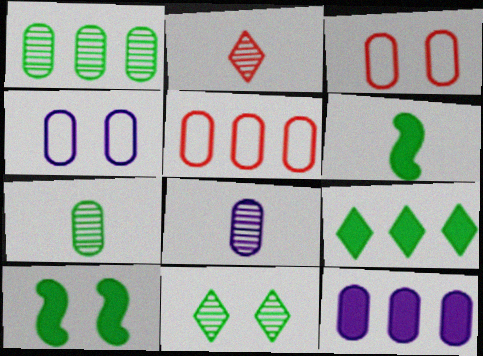[[1, 5, 12], 
[3, 7, 12], 
[4, 8, 12]]